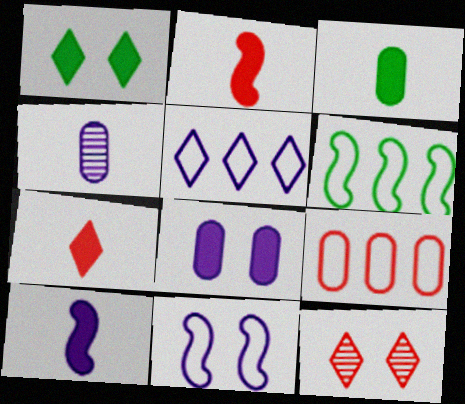[[2, 9, 12], 
[3, 7, 10], 
[5, 6, 9]]